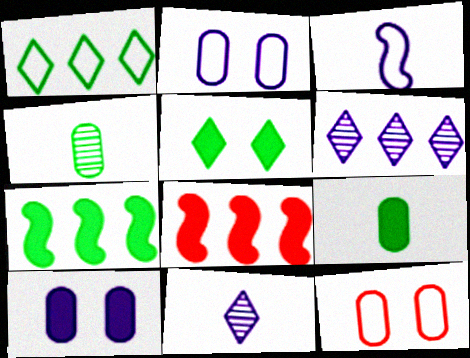[[1, 3, 12], 
[3, 6, 10], 
[5, 7, 9], 
[7, 11, 12]]